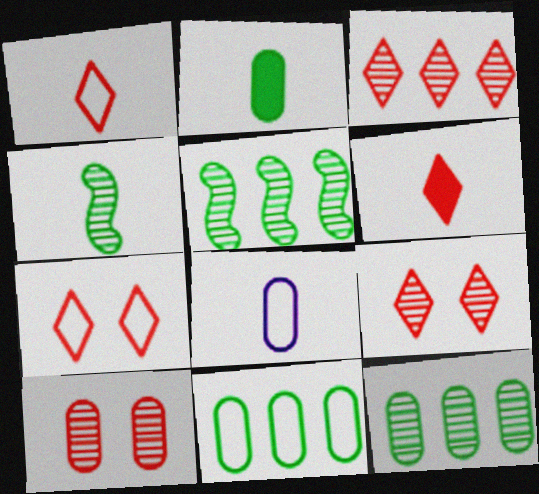[[3, 6, 7], 
[4, 6, 8]]